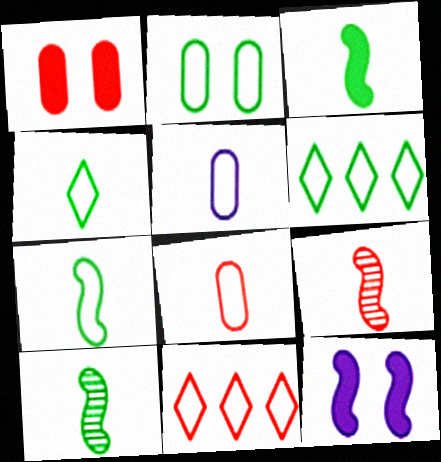[[1, 9, 11], 
[2, 6, 7], 
[3, 7, 10]]